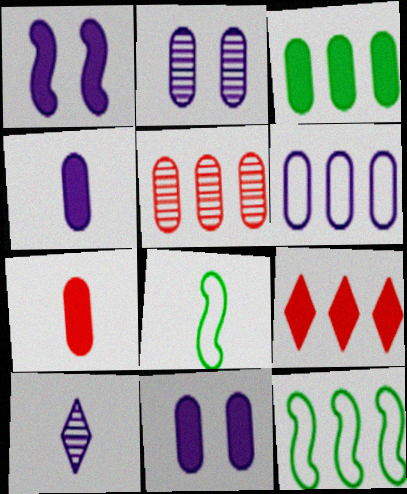[[1, 6, 10], 
[2, 4, 6], 
[2, 8, 9], 
[3, 5, 6], 
[3, 7, 11], 
[7, 8, 10]]